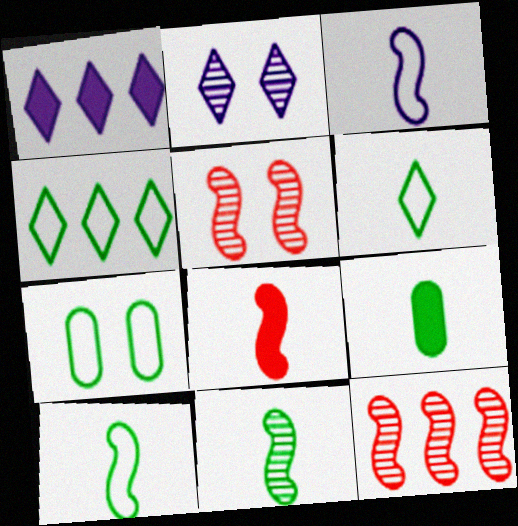[[3, 8, 11], 
[4, 7, 10], 
[6, 9, 11]]